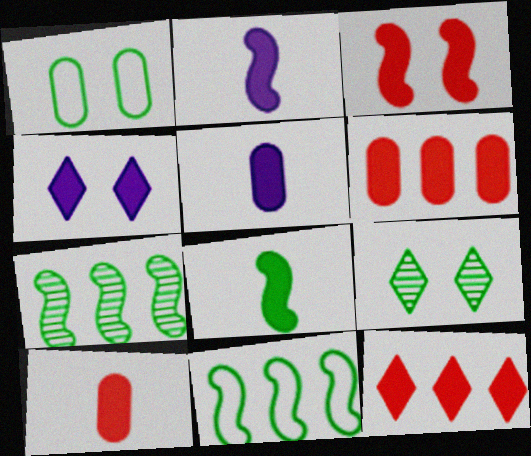[[3, 10, 12], 
[4, 6, 8]]